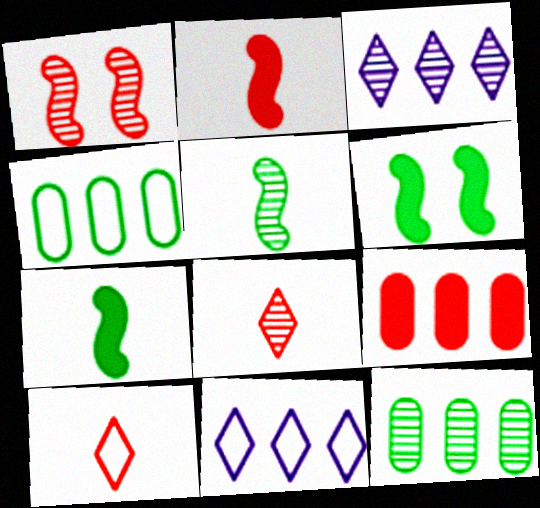[[1, 9, 10]]